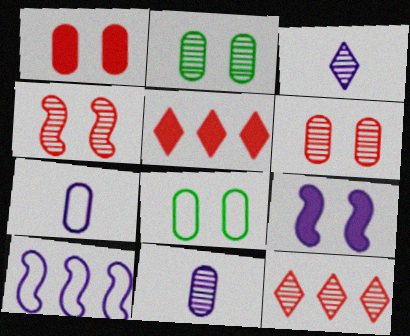[]